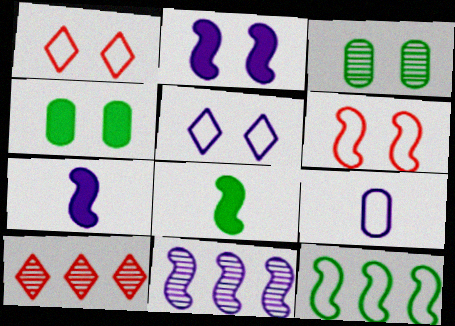[[1, 2, 3], 
[1, 9, 12], 
[6, 8, 11]]